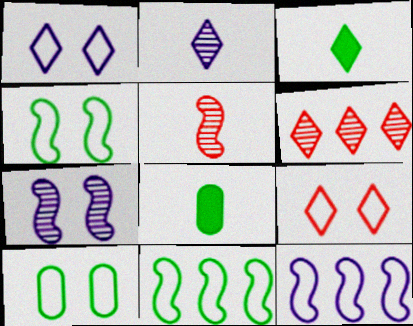[[1, 3, 6]]